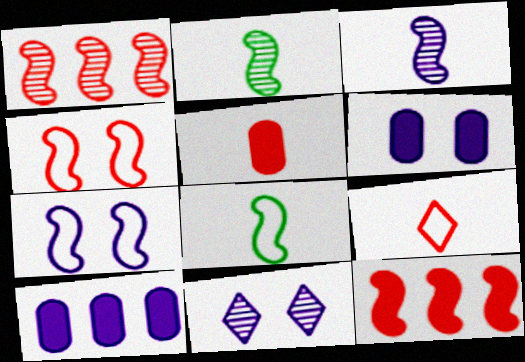[[2, 7, 12], 
[6, 7, 11]]